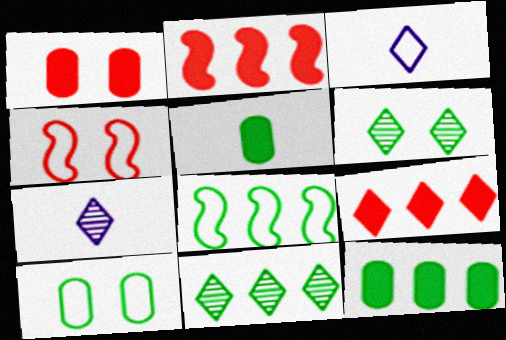[[1, 7, 8], 
[2, 7, 10], 
[3, 6, 9], 
[4, 7, 12], 
[5, 6, 8], 
[8, 11, 12]]